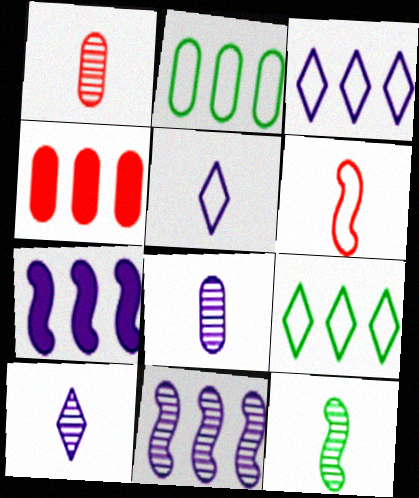[[1, 10, 12], 
[4, 9, 11]]